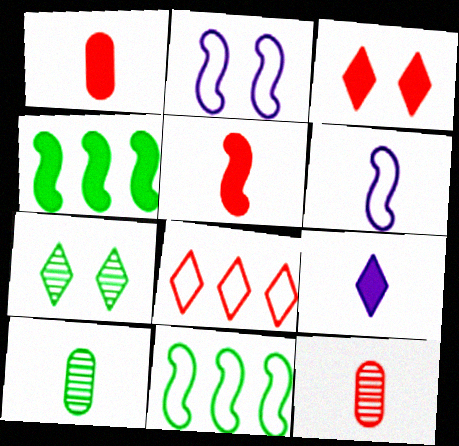[[7, 8, 9]]